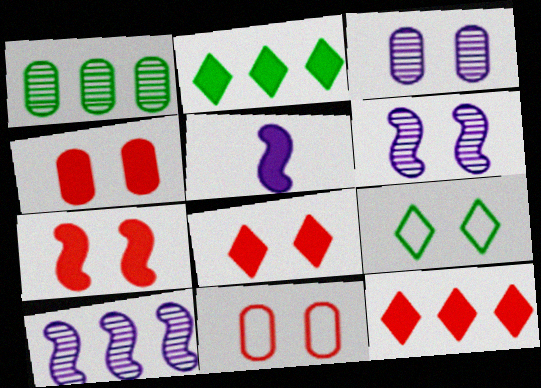[[2, 4, 5], 
[3, 7, 9], 
[4, 6, 9], 
[4, 7, 8]]